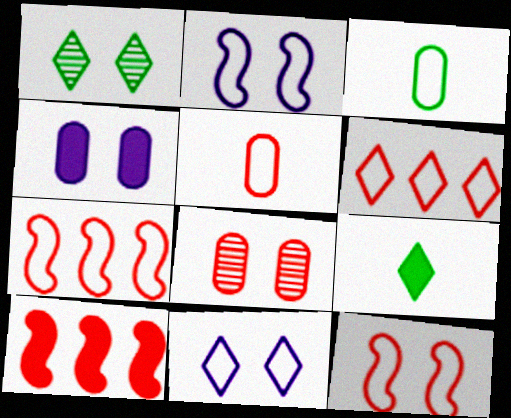[[1, 4, 12], 
[2, 3, 6], 
[3, 7, 11], 
[4, 9, 10], 
[5, 6, 12]]